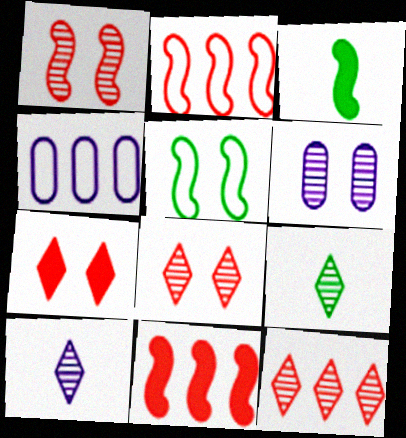[[3, 4, 8], 
[5, 6, 7]]